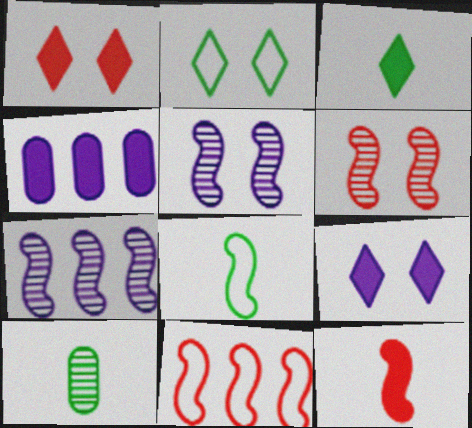[[3, 8, 10], 
[6, 11, 12], 
[9, 10, 11]]